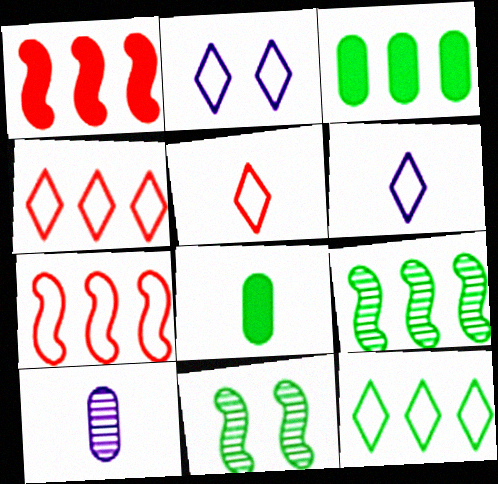[[2, 5, 12], 
[3, 9, 12], 
[8, 11, 12]]